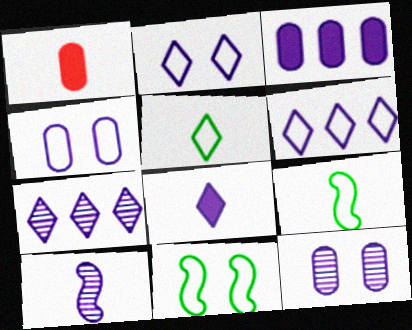[[1, 5, 10], 
[1, 7, 11], 
[2, 3, 10], 
[2, 7, 8], 
[7, 10, 12]]